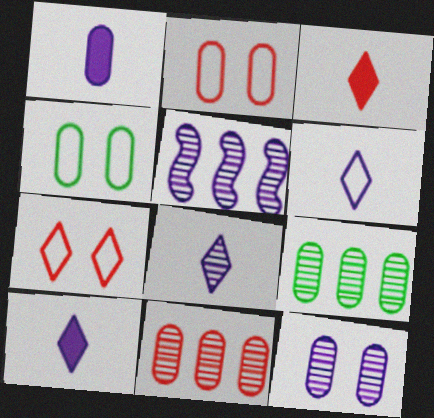[[1, 2, 9], 
[1, 4, 11], 
[3, 4, 5], 
[5, 8, 12], 
[6, 8, 10]]